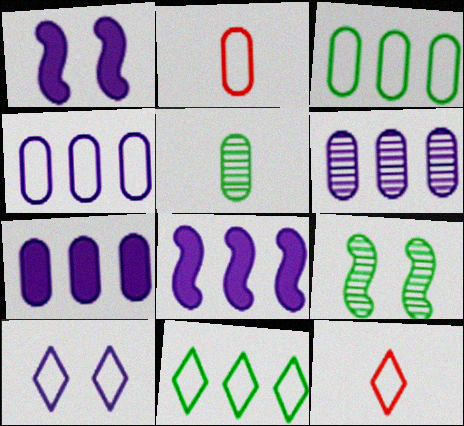[[4, 6, 7], 
[7, 9, 12], 
[10, 11, 12]]